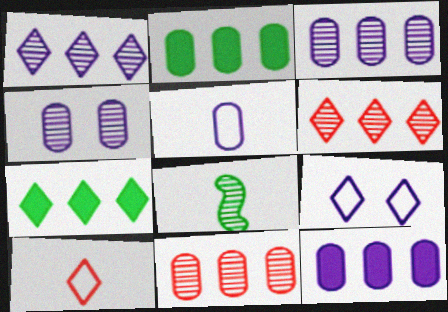[[4, 5, 12], 
[4, 6, 8]]